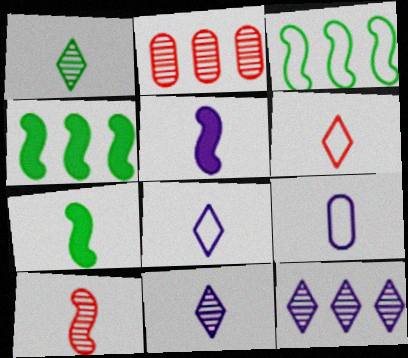[[5, 9, 11]]